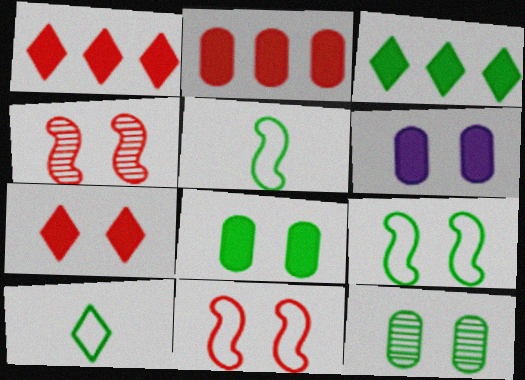[[3, 5, 12]]